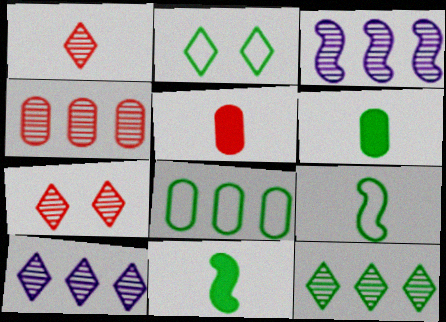[[2, 3, 5], 
[2, 8, 9], 
[3, 4, 12]]